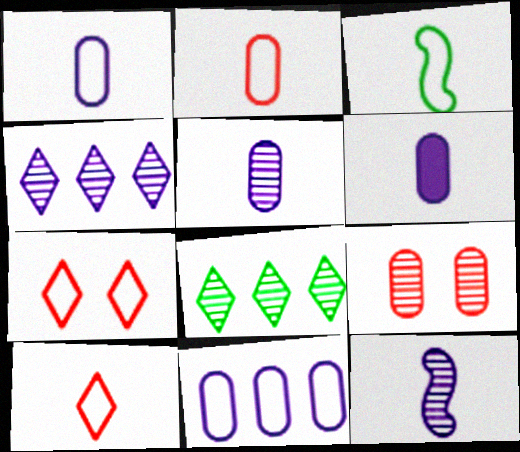[[1, 3, 10], 
[1, 5, 6], 
[3, 7, 11], 
[8, 9, 12]]